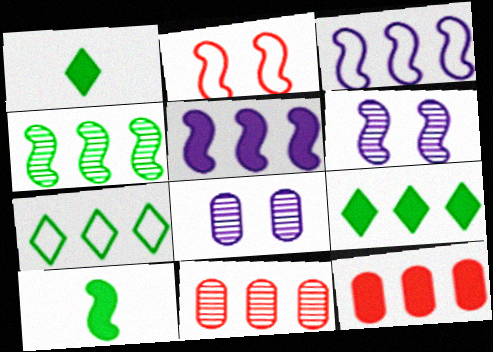[[3, 9, 11], 
[5, 7, 11], 
[5, 9, 12]]